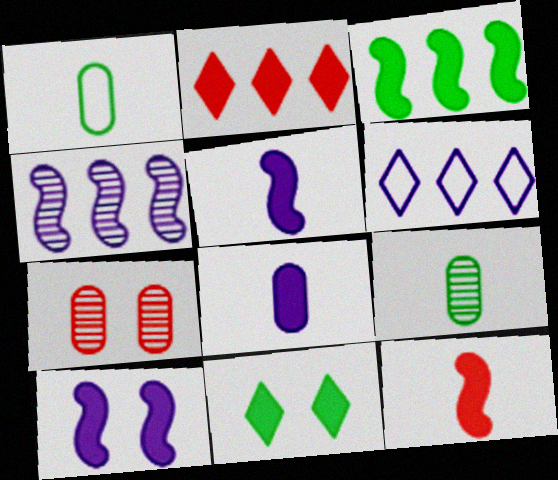[[3, 10, 12]]